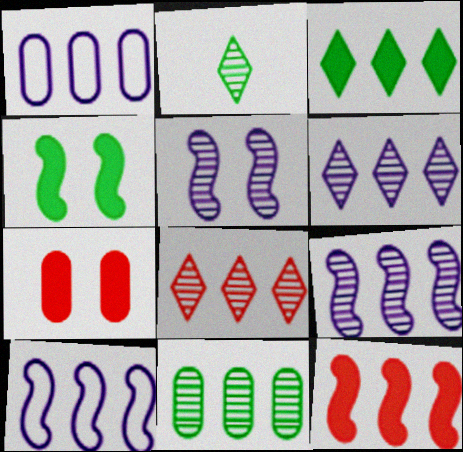[[2, 7, 10], 
[8, 9, 11]]